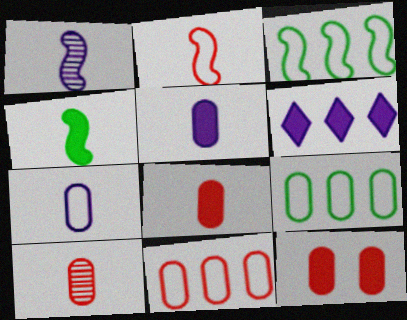[[1, 2, 4], 
[4, 6, 12], 
[10, 11, 12]]